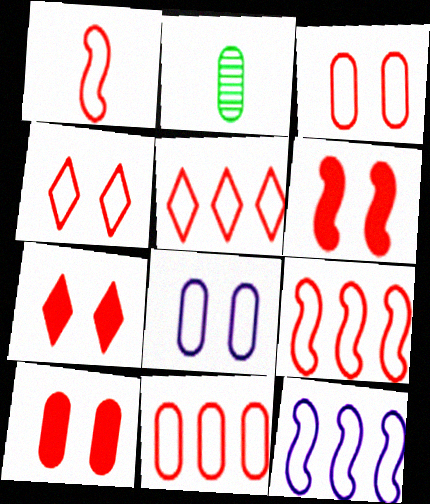[[1, 3, 5], 
[1, 4, 11], 
[2, 7, 12], 
[5, 9, 11], 
[6, 7, 10]]